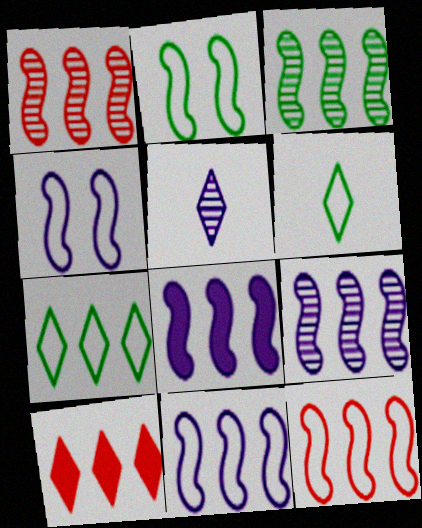[[1, 3, 9], 
[3, 8, 12], 
[8, 9, 11]]